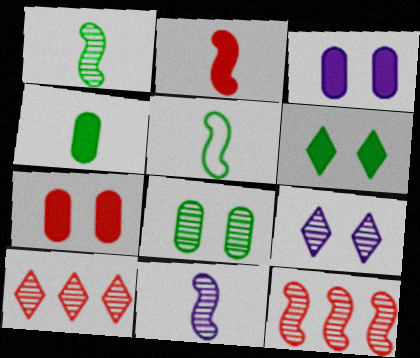[[2, 5, 11], 
[3, 5, 10], 
[8, 10, 11]]